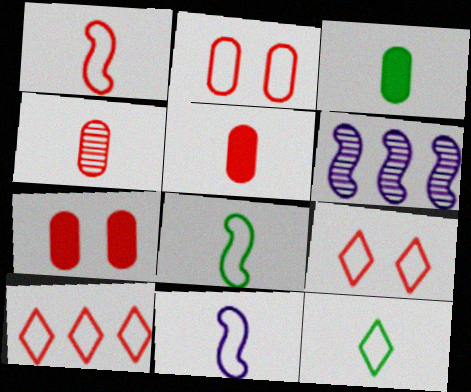[[1, 2, 10], 
[1, 8, 11], 
[3, 6, 9], 
[6, 7, 12]]